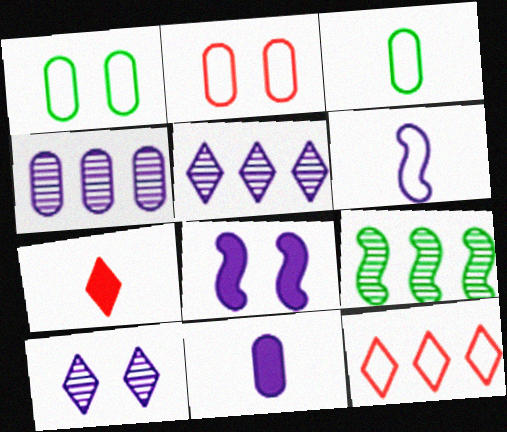[[1, 6, 12]]